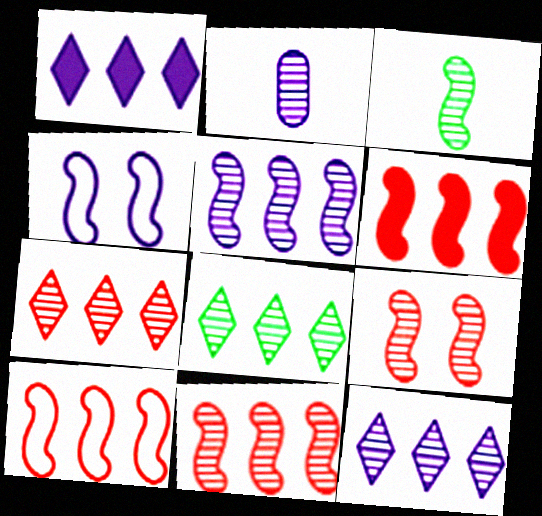[[1, 2, 4], 
[2, 8, 9], 
[3, 4, 6], 
[3, 5, 9], 
[6, 10, 11], 
[7, 8, 12]]